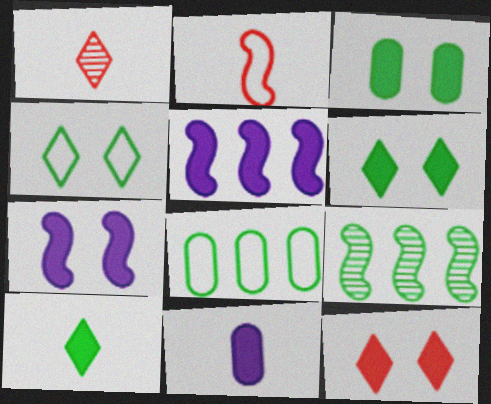[[1, 7, 8], 
[2, 7, 9], 
[3, 7, 12]]